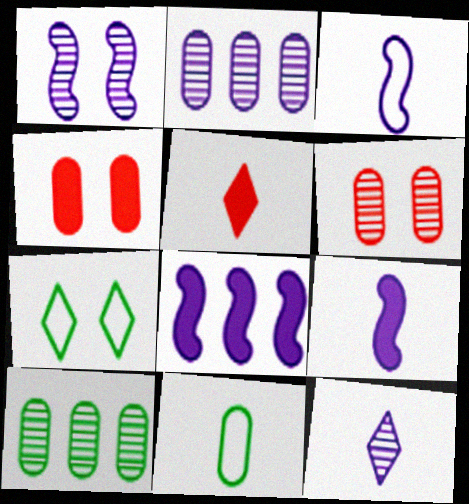[[1, 2, 12], 
[1, 3, 8], 
[1, 4, 7], 
[2, 4, 11]]